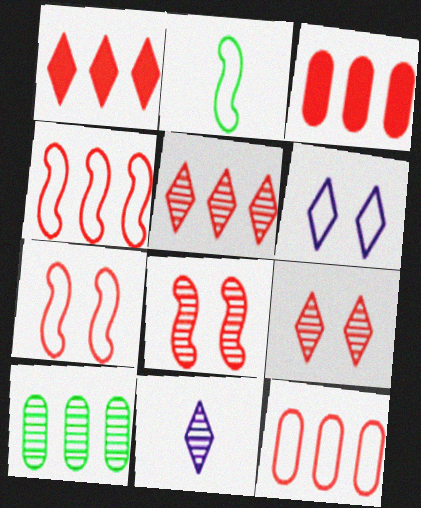[[2, 6, 12], 
[3, 4, 5], 
[8, 10, 11]]